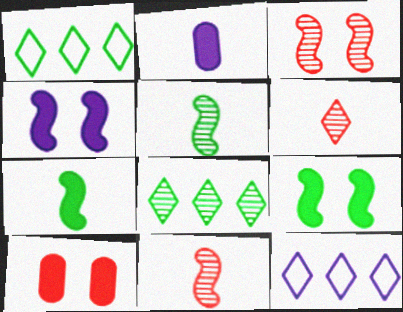[[1, 2, 3], 
[5, 10, 12]]